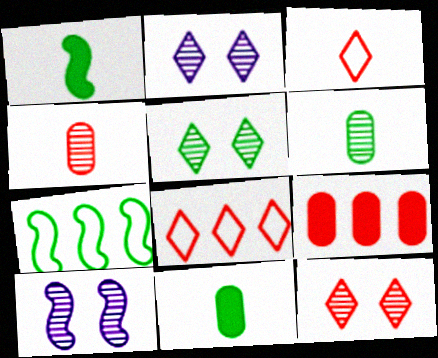[[2, 5, 12], 
[5, 7, 11], 
[8, 10, 11]]